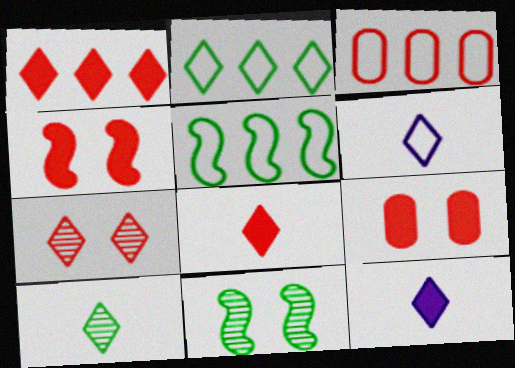[[2, 7, 12], 
[3, 11, 12], 
[6, 8, 10]]